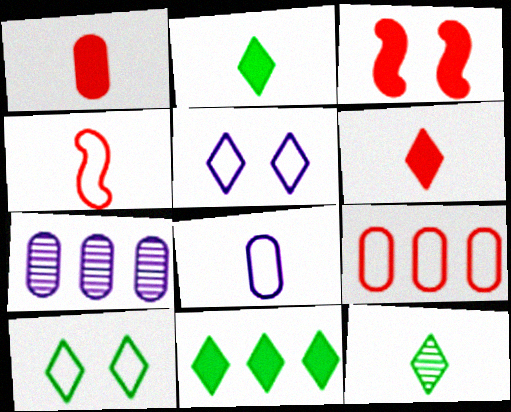[[10, 11, 12]]